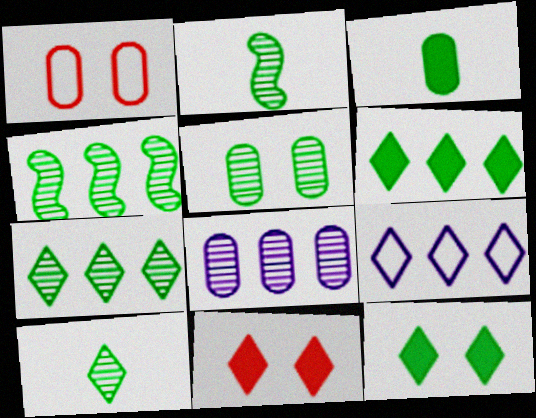[[1, 3, 8], 
[2, 5, 7], 
[4, 5, 10], 
[9, 10, 11]]